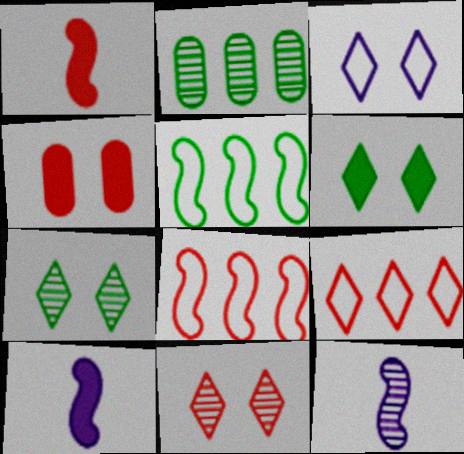[[1, 2, 3], 
[2, 11, 12], 
[3, 6, 11]]